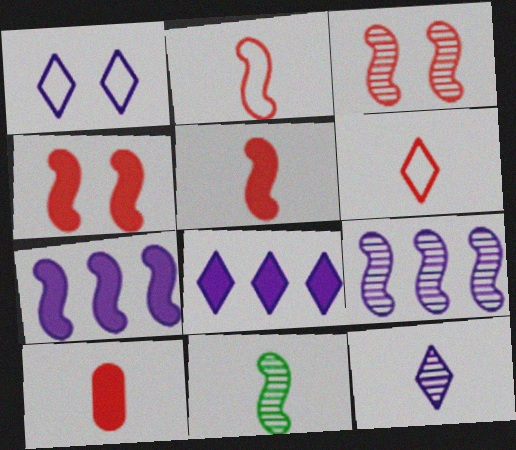[[1, 8, 12], 
[3, 9, 11]]